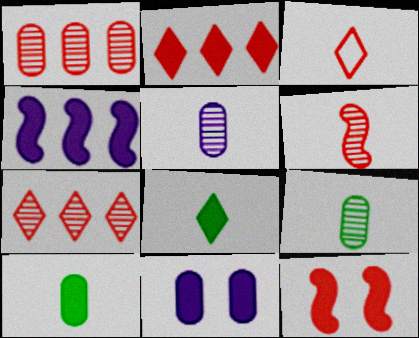[[1, 3, 12]]